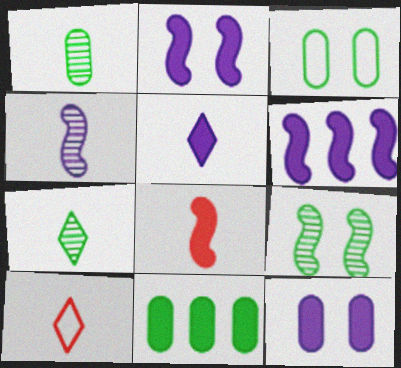[[1, 3, 11], 
[5, 6, 12], 
[5, 7, 10]]